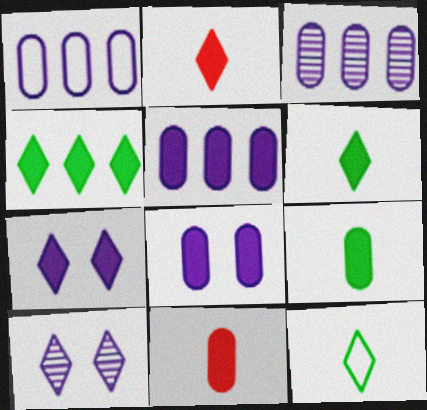[[1, 3, 5], 
[2, 4, 7]]